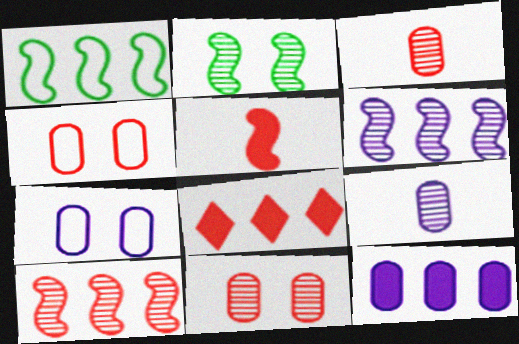[[7, 9, 12]]